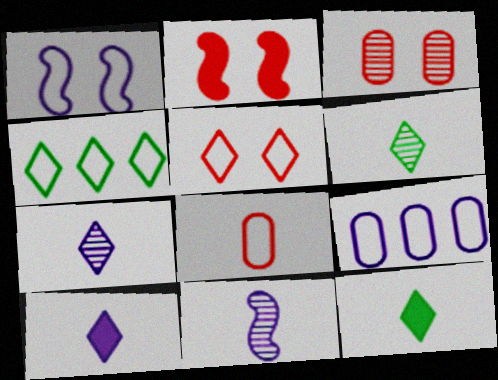[[1, 4, 8], 
[2, 3, 5], 
[2, 6, 9], 
[8, 11, 12]]